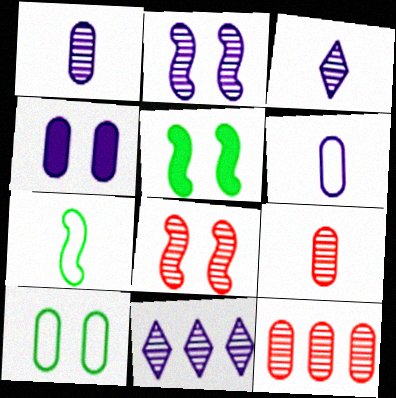[[1, 2, 11]]